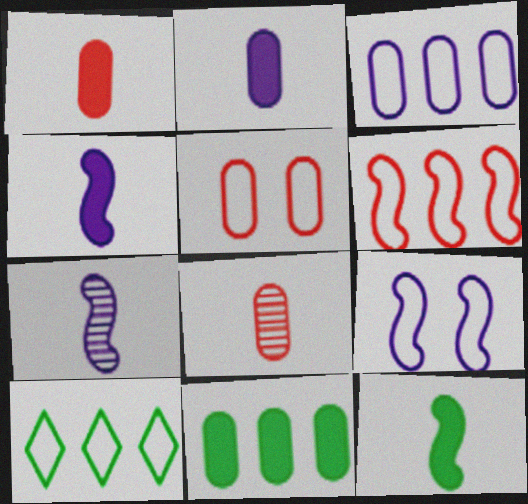[[3, 6, 10]]